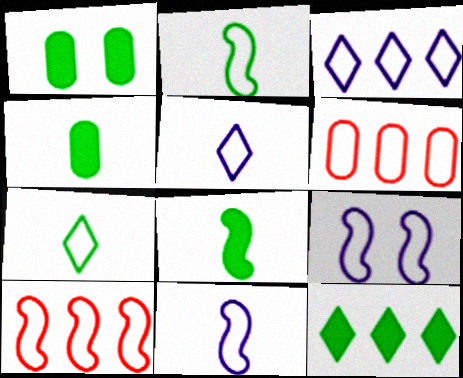[[1, 8, 12], 
[2, 9, 10], 
[6, 7, 9]]